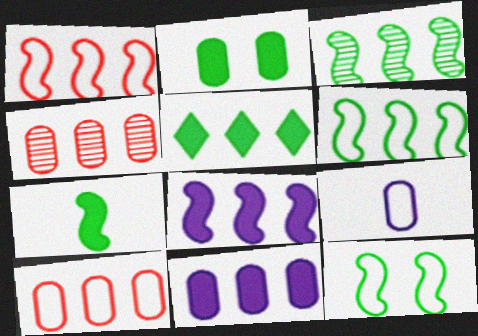[[1, 3, 8], 
[2, 4, 9], 
[2, 5, 7], 
[3, 7, 12]]